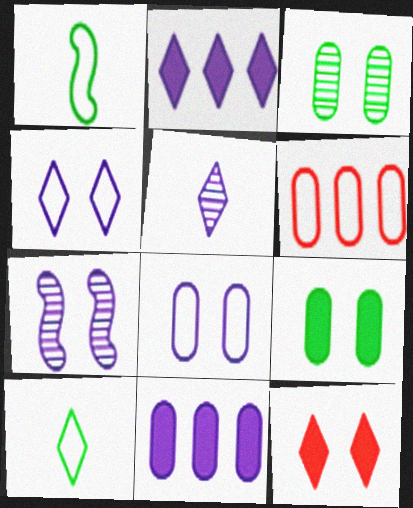[[1, 4, 6], 
[2, 4, 5]]